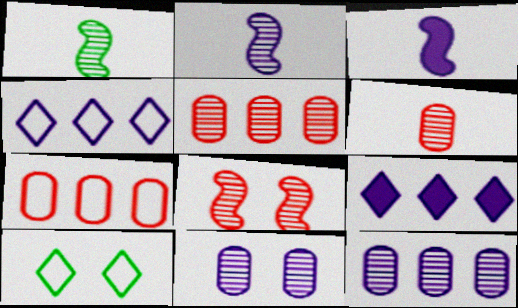[[3, 4, 11], 
[3, 5, 10]]